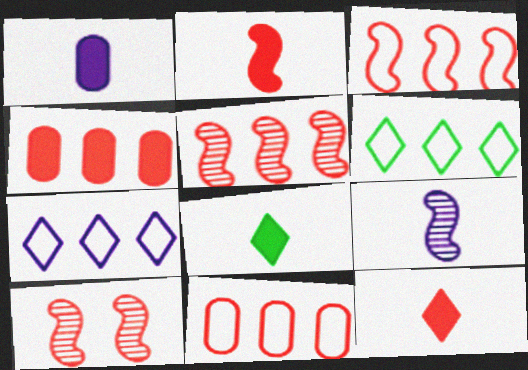[[1, 2, 8], 
[1, 6, 10], 
[2, 3, 10], 
[10, 11, 12]]